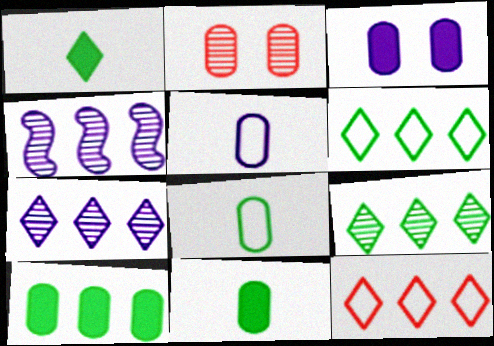[[2, 5, 10], 
[4, 10, 12]]